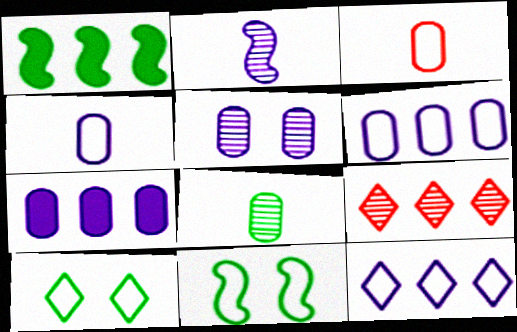[[1, 6, 9], 
[1, 8, 10], 
[3, 11, 12], 
[4, 5, 7]]